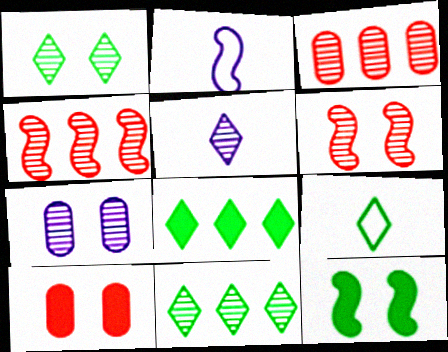[[1, 6, 7], 
[1, 8, 9], 
[2, 4, 12], 
[2, 10, 11]]